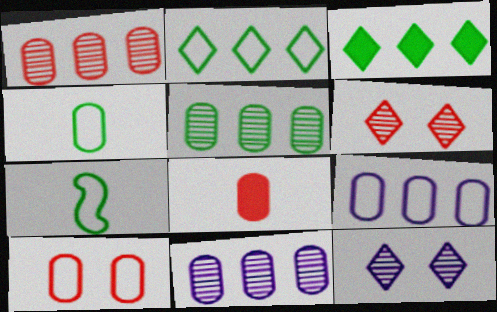[[1, 5, 11], 
[1, 8, 10], 
[4, 9, 10]]